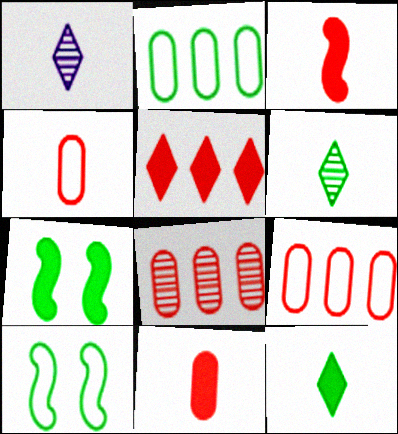[[1, 7, 9], 
[2, 6, 7]]